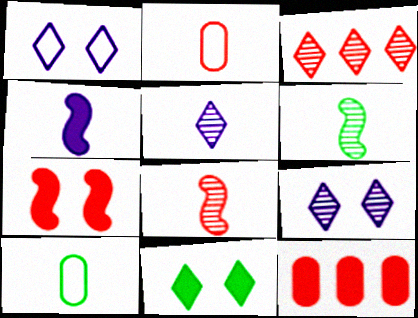[[1, 6, 12], 
[2, 3, 7], 
[4, 11, 12]]